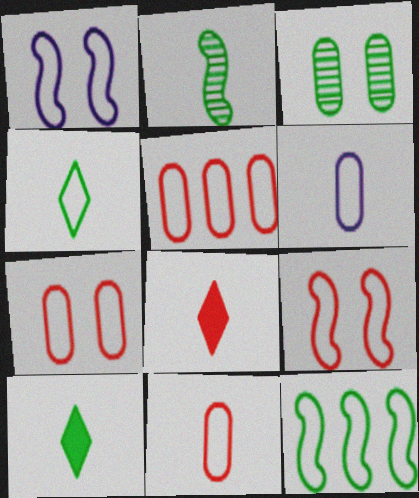[[1, 4, 5], 
[2, 6, 8], 
[3, 10, 12], 
[5, 7, 11]]